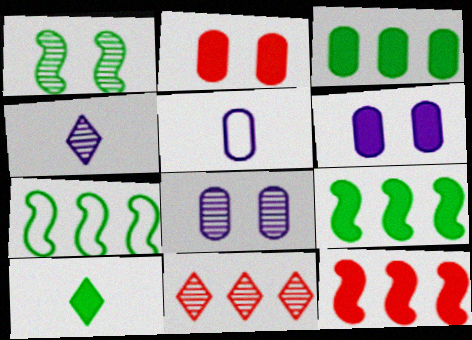[[2, 4, 7], 
[6, 10, 12]]